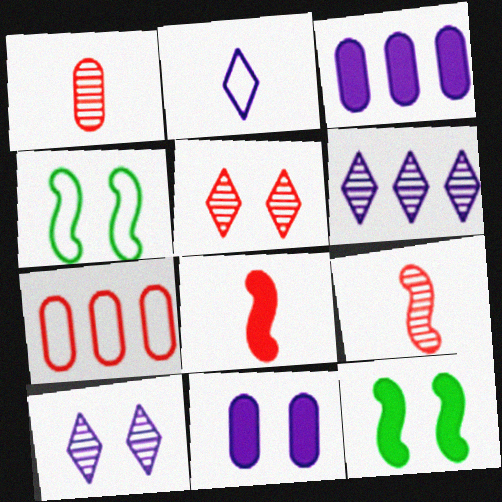[[2, 4, 7], 
[4, 5, 11], 
[5, 7, 8]]